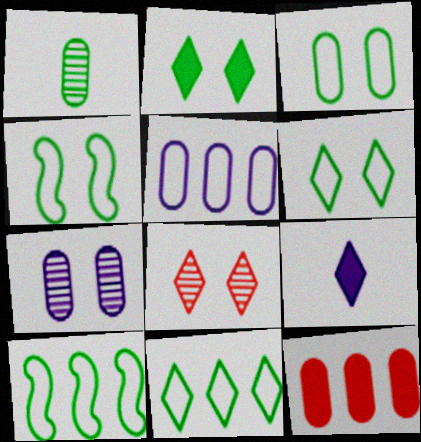[[1, 2, 10], 
[3, 4, 6], 
[8, 9, 11]]